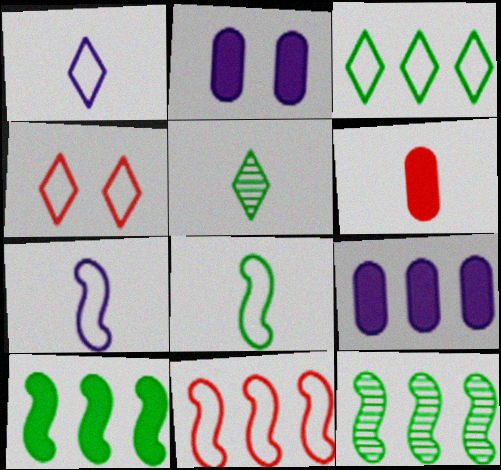[[1, 3, 4], 
[2, 5, 11], 
[5, 6, 7]]